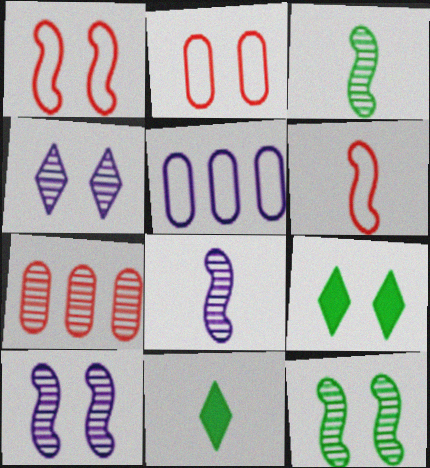[[2, 9, 10], 
[3, 4, 7]]